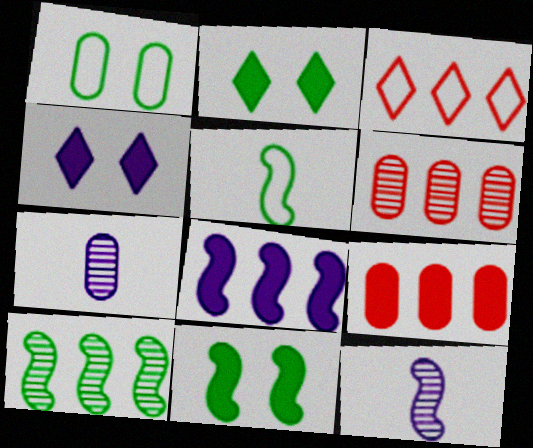[[1, 7, 9], 
[3, 7, 11], 
[4, 5, 6], 
[5, 10, 11]]